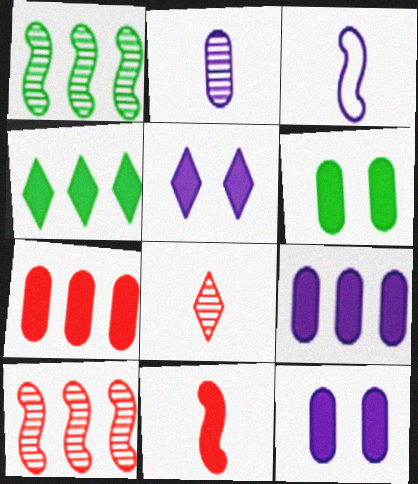[[4, 11, 12]]